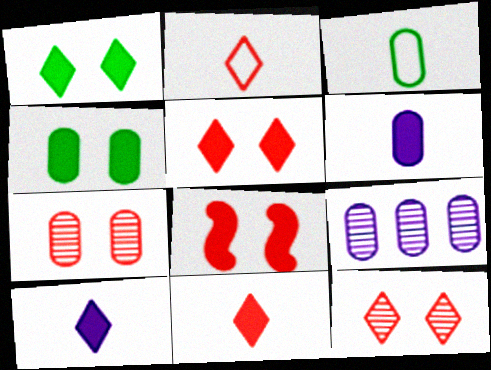[]